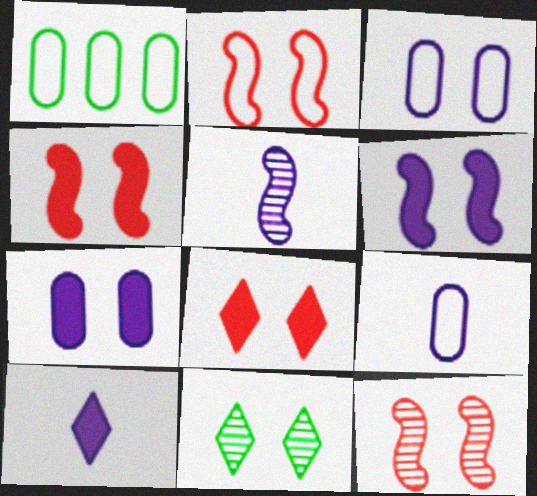[[1, 5, 8], 
[1, 10, 12], 
[2, 4, 12], 
[2, 7, 11], 
[3, 4, 11], 
[5, 9, 10]]